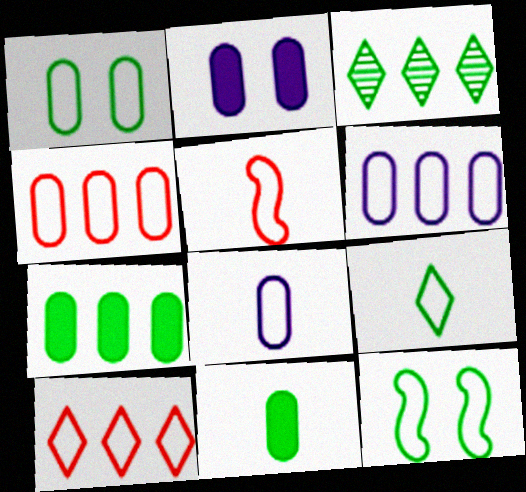[[1, 4, 8], 
[2, 3, 5], 
[3, 11, 12], 
[5, 8, 9], 
[8, 10, 12]]